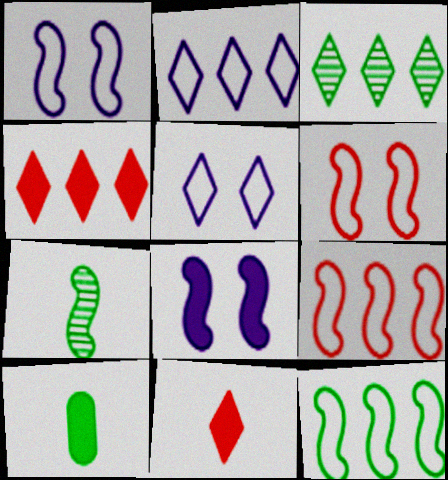[[2, 3, 4], 
[3, 5, 11], 
[4, 8, 10], 
[7, 8, 9]]